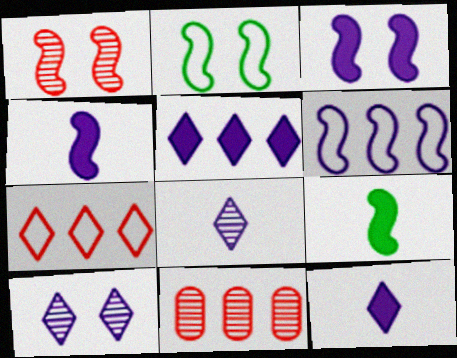[[1, 2, 3], 
[1, 6, 9], 
[2, 11, 12]]